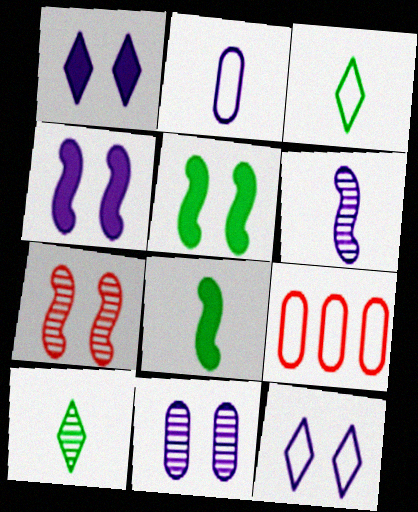[[4, 9, 10], 
[4, 11, 12]]